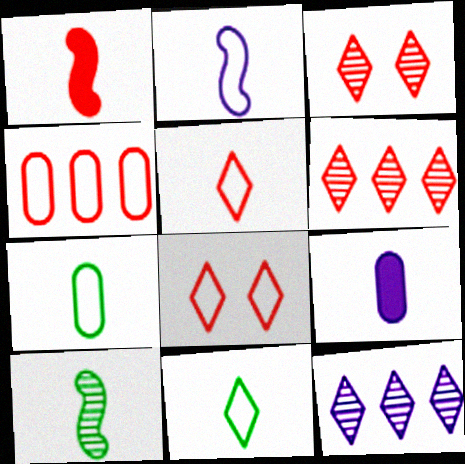[[1, 2, 10], 
[1, 3, 4], 
[2, 5, 7], 
[5, 9, 10]]